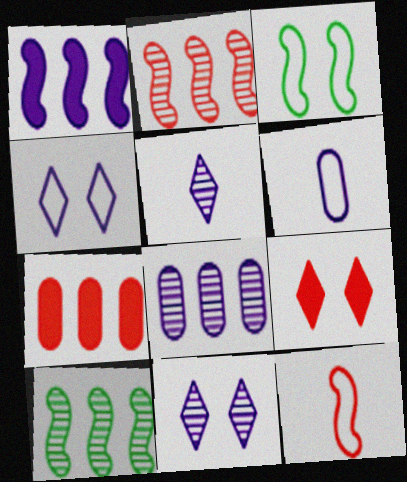[[1, 6, 11], 
[3, 5, 7], 
[6, 9, 10]]